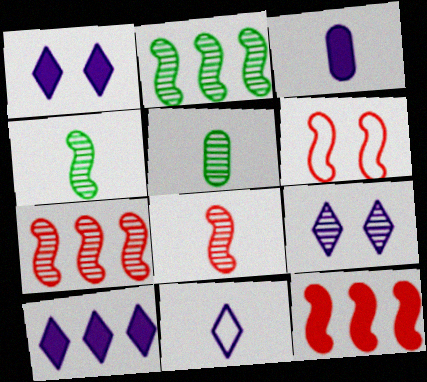[[5, 6, 10], 
[5, 7, 9], 
[6, 8, 12], 
[9, 10, 11]]